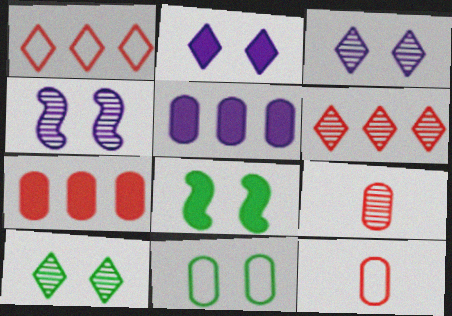[[5, 9, 11], 
[8, 10, 11]]